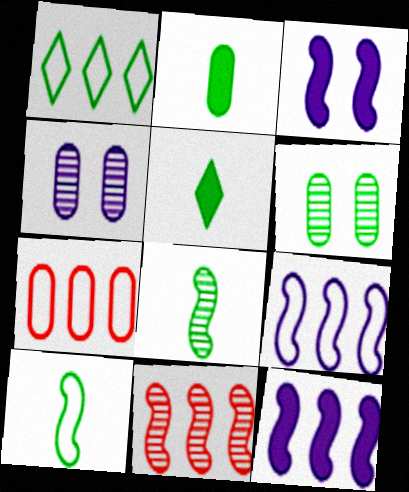[[1, 7, 9], 
[2, 4, 7], 
[3, 10, 11]]